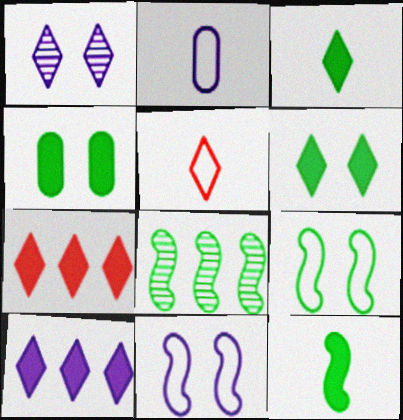[[8, 9, 12]]